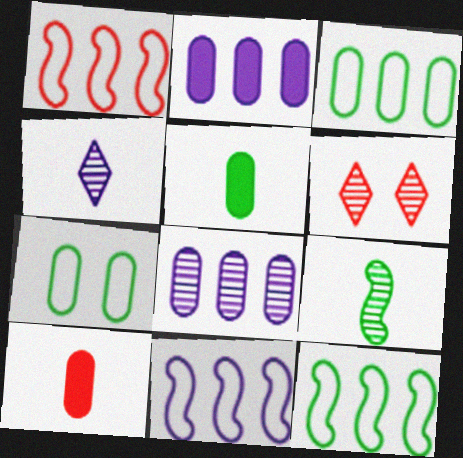[[1, 6, 10], 
[1, 11, 12], 
[5, 6, 11], 
[6, 8, 9], 
[7, 8, 10]]